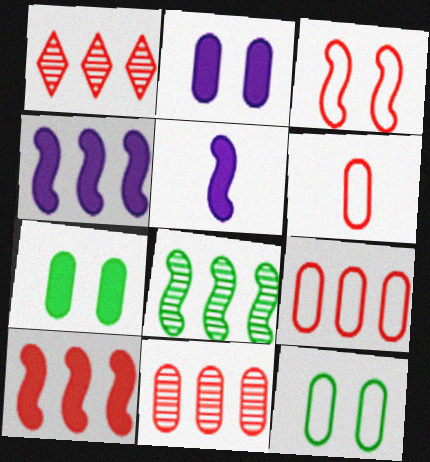[[1, 5, 12], 
[1, 9, 10], 
[3, 5, 8]]